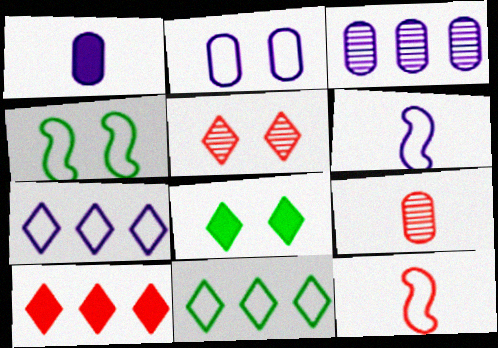[[1, 2, 3], 
[2, 6, 7], 
[2, 11, 12], 
[3, 8, 12]]